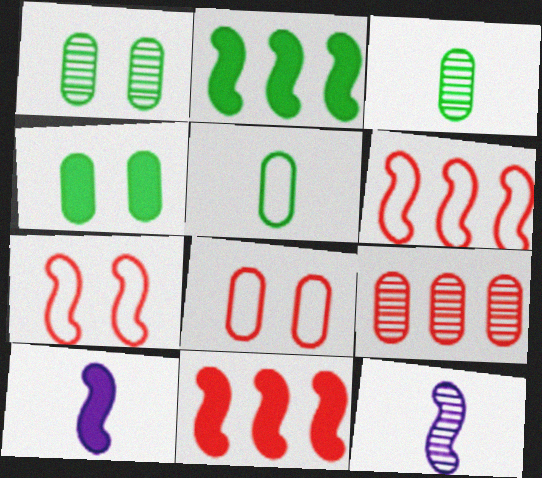[[2, 7, 12]]